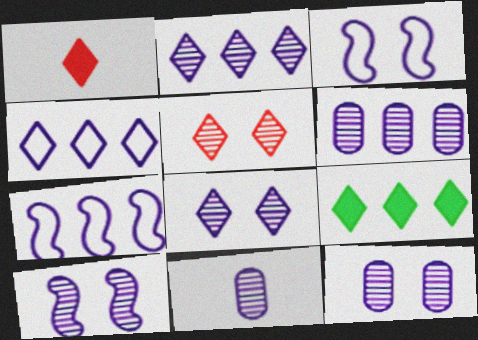[[2, 10, 11], 
[6, 11, 12], 
[8, 10, 12]]